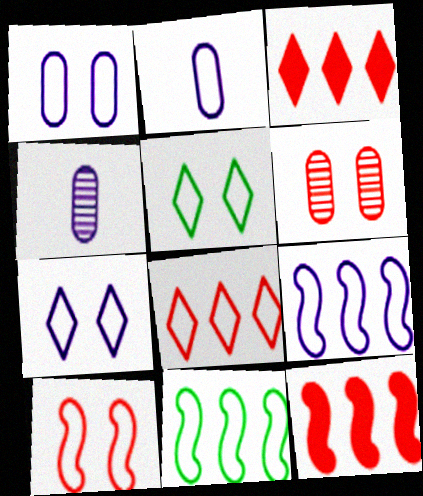[[1, 5, 10], 
[2, 7, 9], 
[4, 5, 12]]